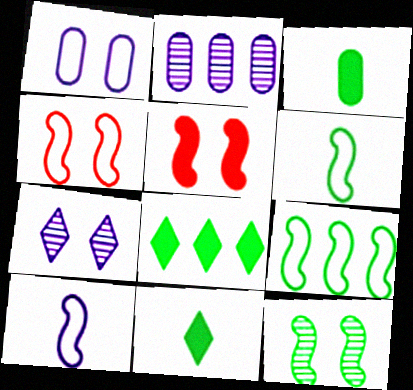[[2, 4, 11], 
[4, 9, 10]]